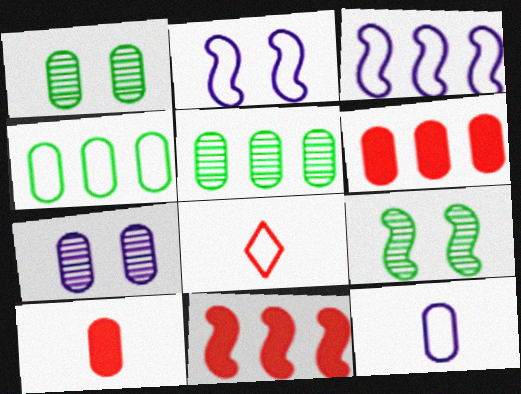[[1, 6, 12], 
[2, 4, 8], 
[4, 7, 10]]